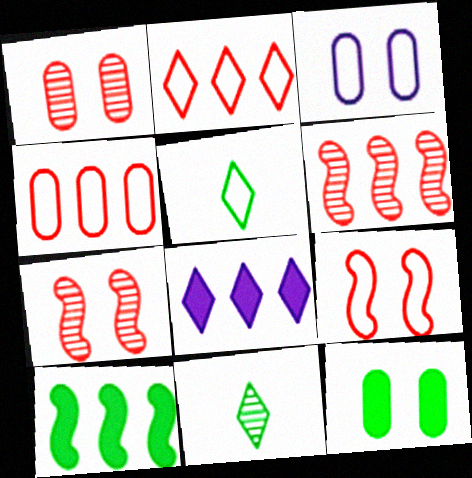[[1, 3, 12]]